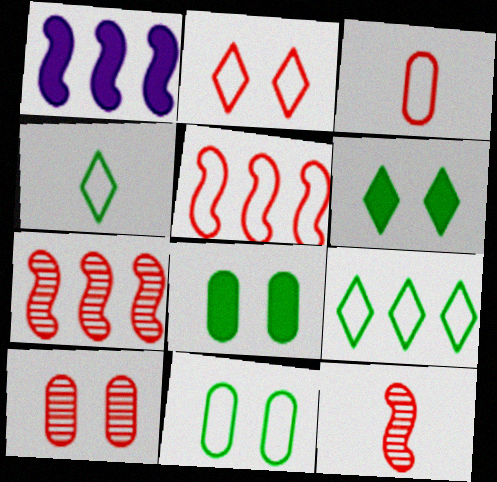[[1, 4, 10], 
[2, 3, 5]]